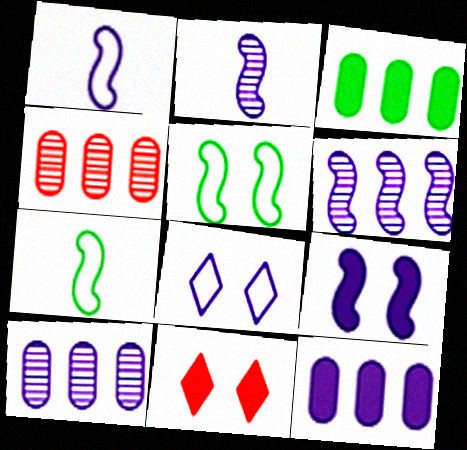[[1, 6, 9], 
[2, 8, 12], 
[7, 10, 11]]